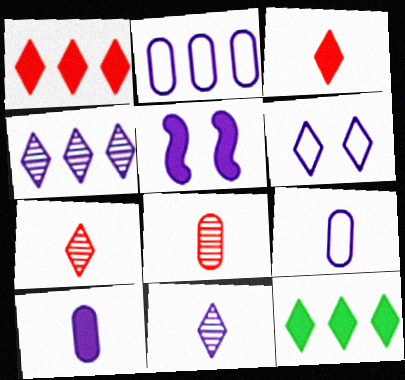[[2, 5, 11], 
[4, 5, 9], 
[6, 7, 12]]